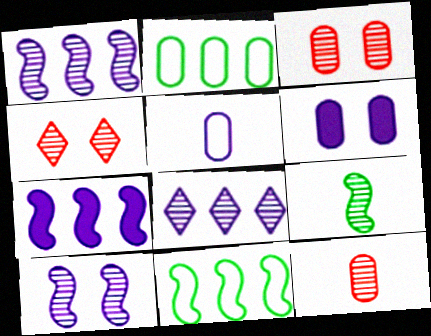[[2, 6, 12], 
[3, 8, 9]]